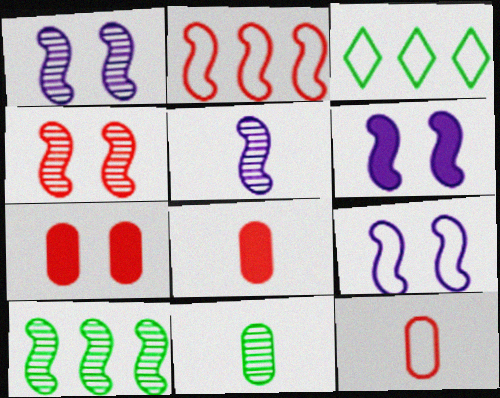[[1, 3, 8], 
[1, 6, 9], 
[3, 5, 7], 
[3, 9, 12], 
[4, 5, 10]]